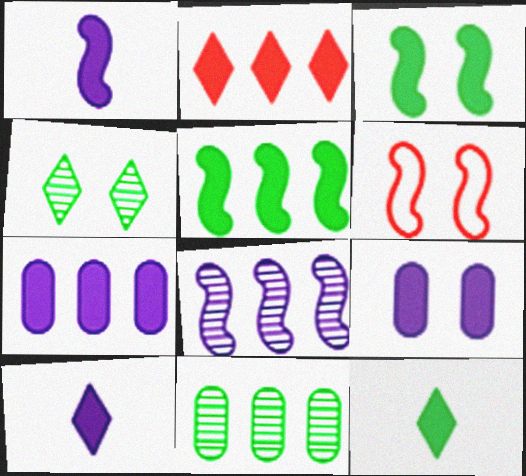[[2, 5, 7], 
[4, 6, 9], 
[6, 10, 11]]